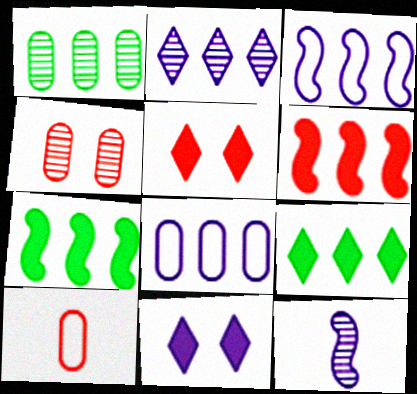[[8, 11, 12]]